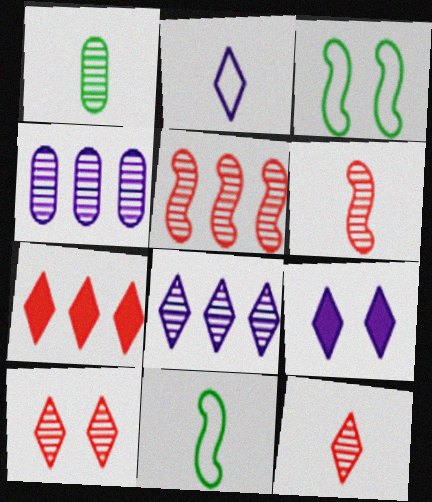[[2, 8, 9]]